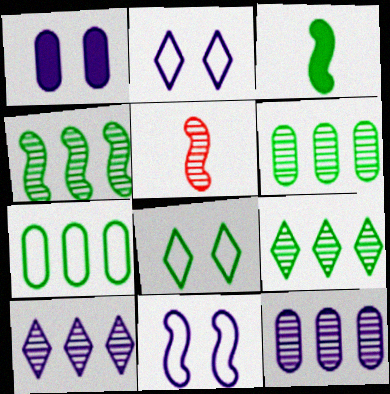[[3, 6, 8], 
[4, 6, 9]]